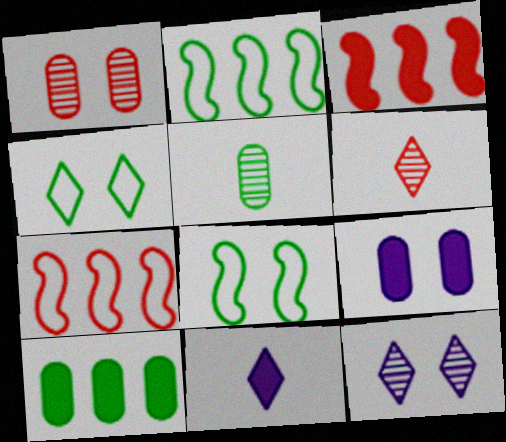[[1, 2, 11], 
[2, 6, 9]]